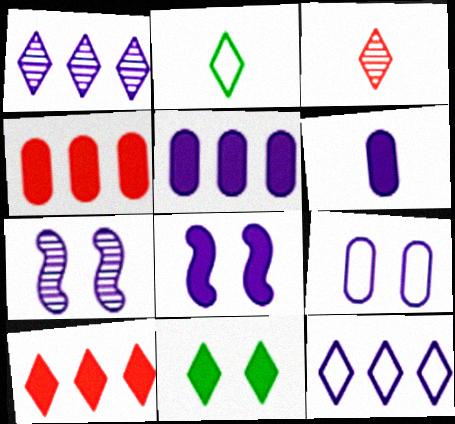[[2, 4, 7], 
[3, 11, 12], 
[6, 7, 12]]